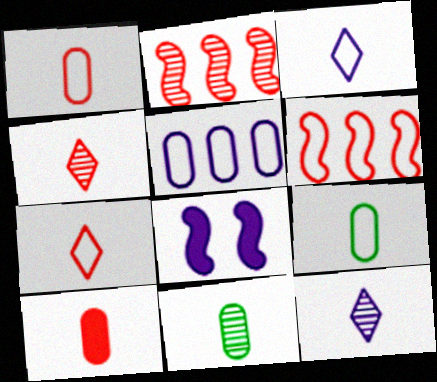[[5, 8, 12]]